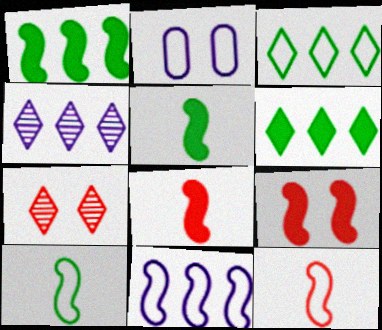[[2, 3, 12]]